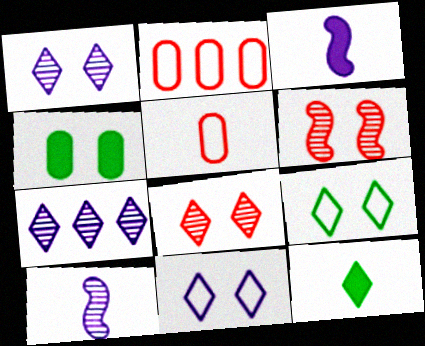[[4, 6, 11], 
[5, 10, 12]]